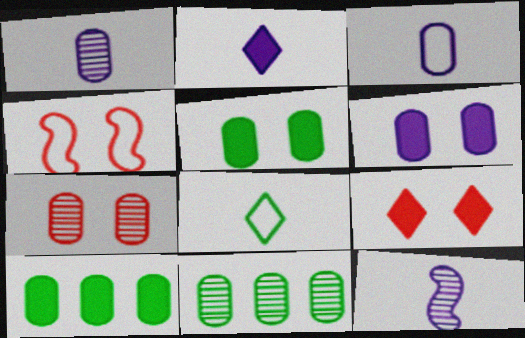[[1, 7, 11], 
[2, 3, 12], 
[2, 4, 11], 
[3, 7, 10], 
[4, 7, 9]]